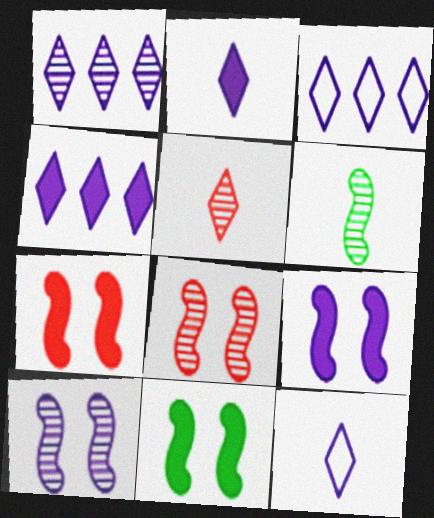[[1, 3, 4], 
[7, 9, 11]]